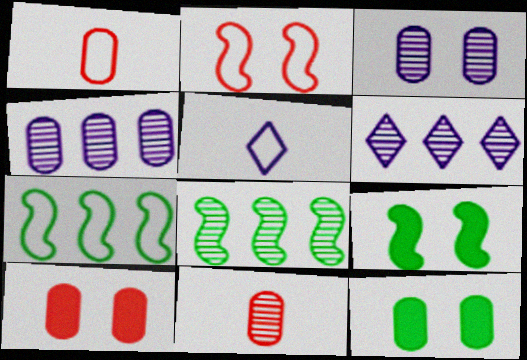[[1, 4, 12], 
[1, 6, 9], 
[5, 8, 10]]